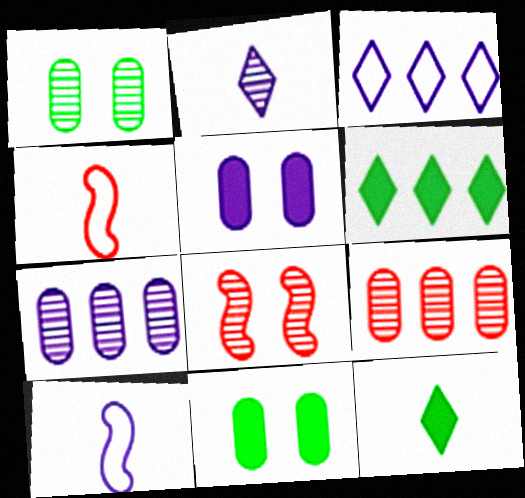[]